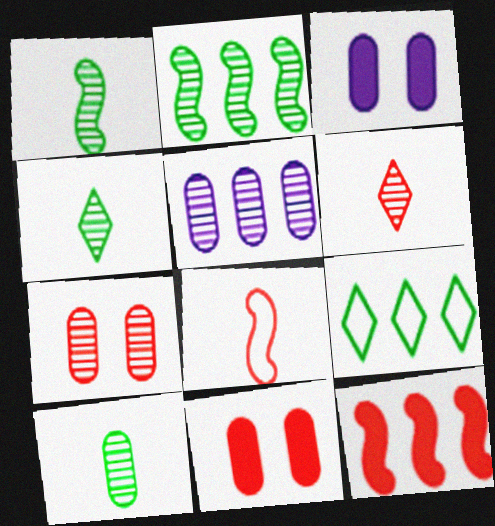[[1, 4, 10], 
[5, 7, 10], 
[5, 9, 12]]